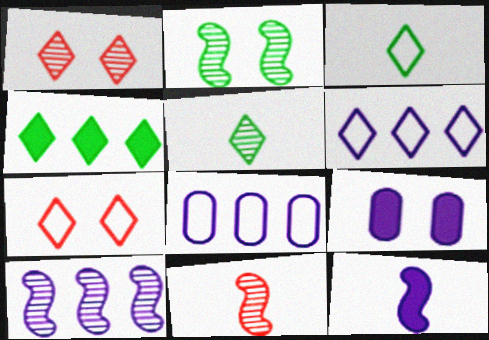[[2, 7, 9], 
[2, 10, 11], 
[3, 6, 7]]